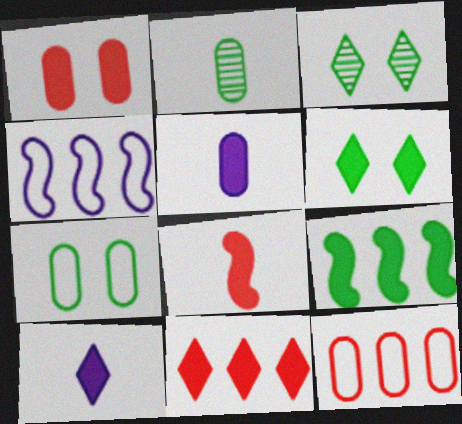[[1, 8, 11], 
[1, 9, 10], 
[6, 10, 11]]